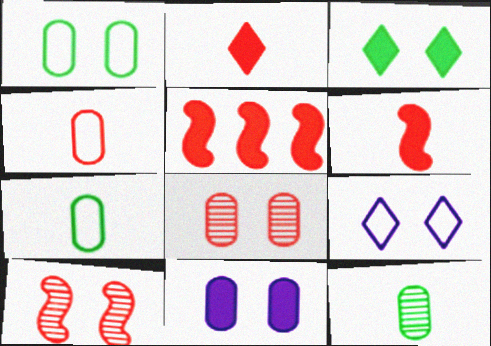[[1, 8, 11], 
[5, 9, 12]]